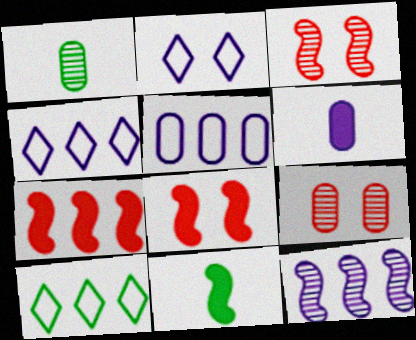[[1, 2, 7], 
[1, 4, 8], 
[2, 6, 12], 
[3, 6, 10], 
[4, 9, 11]]